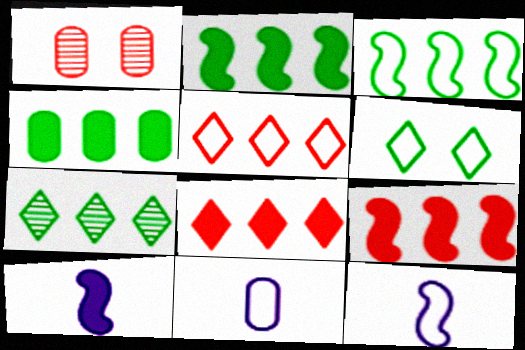[[1, 4, 11], 
[3, 4, 7]]